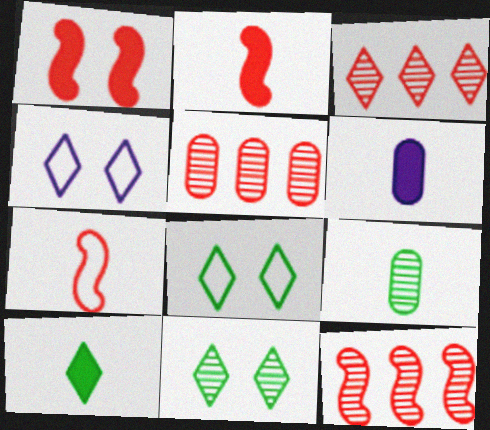[[1, 7, 12], 
[2, 6, 10], 
[3, 4, 10], 
[3, 5, 12], 
[6, 8, 12]]